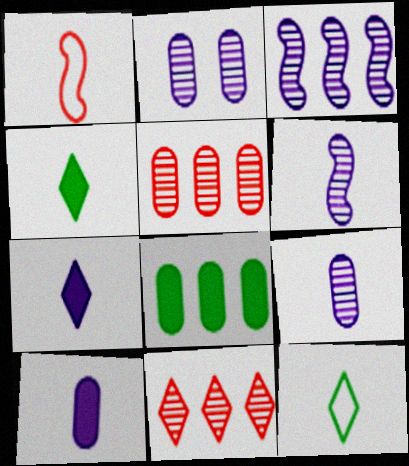[[1, 4, 9]]